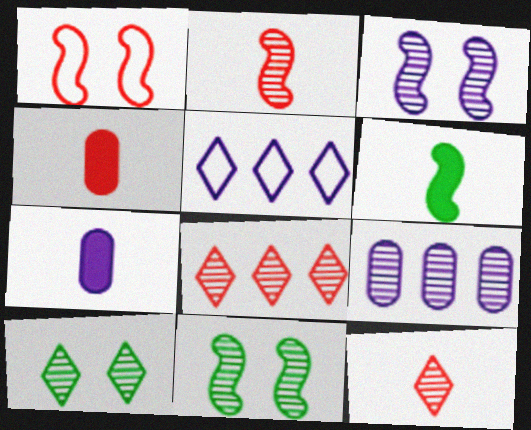[[1, 4, 8], 
[2, 9, 10], 
[3, 5, 7], 
[4, 5, 11], 
[9, 11, 12]]